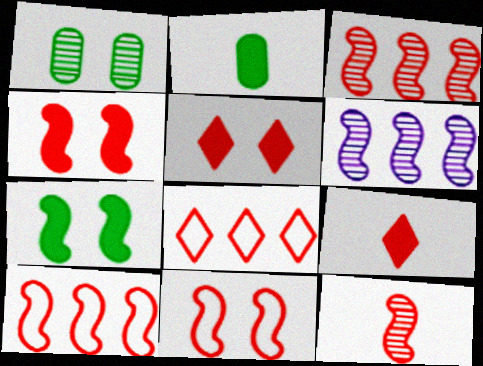[[4, 10, 12]]